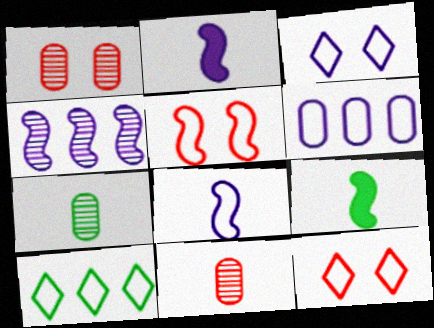[[1, 2, 10], 
[3, 6, 8], 
[4, 5, 9]]